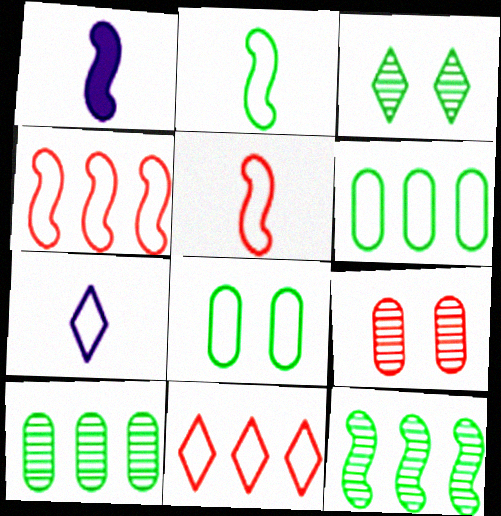[[4, 7, 8]]